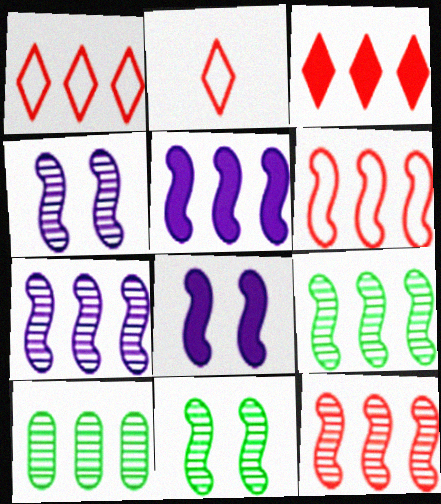[[1, 5, 10], 
[2, 8, 10], 
[5, 6, 9], 
[7, 9, 12]]